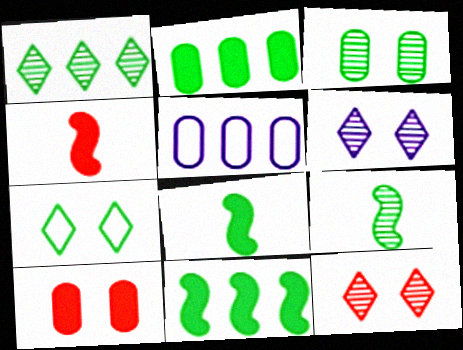[[1, 3, 9], 
[2, 7, 9], 
[5, 8, 12]]